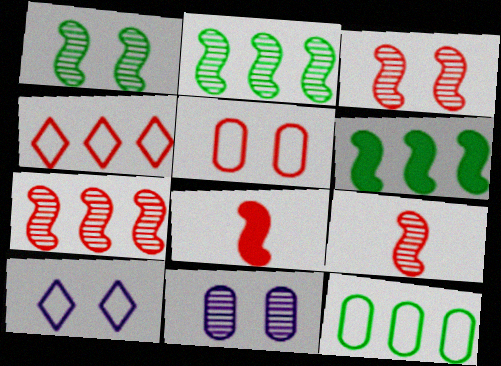[[3, 7, 9]]